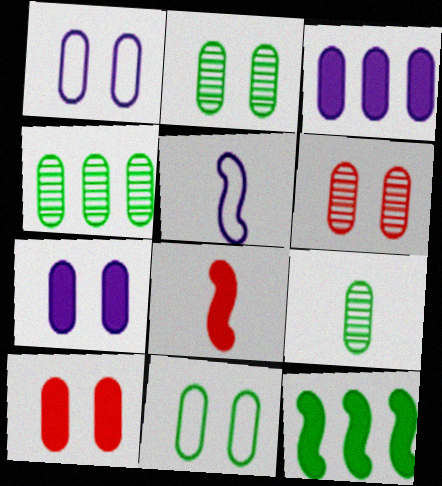[[1, 2, 10], 
[2, 4, 9], 
[6, 7, 11]]